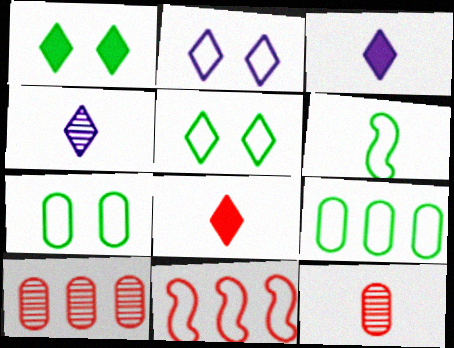[[3, 6, 12], 
[5, 6, 9]]